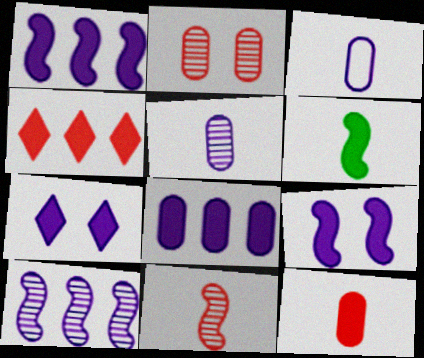[[3, 7, 10]]